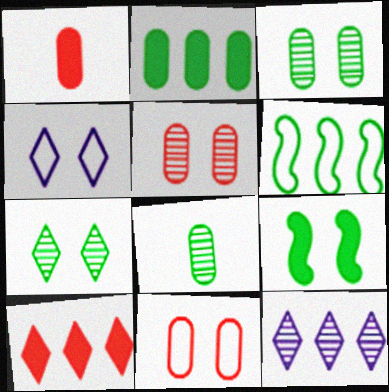[[4, 5, 9]]